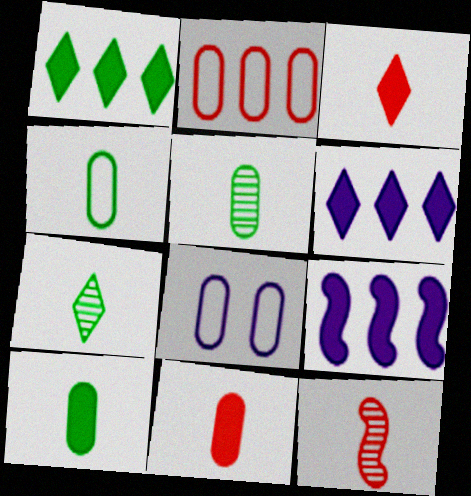[[1, 8, 12], 
[2, 4, 8], 
[4, 5, 10]]